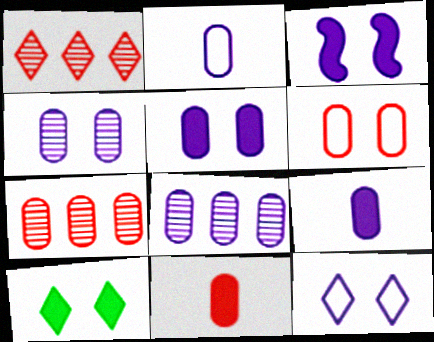[[2, 5, 8], 
[3, 4, 12], 
[6, 7, 11]]